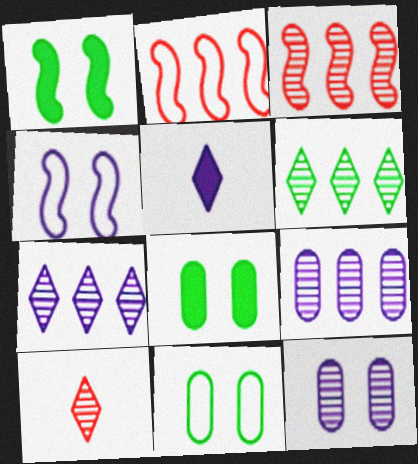[[3, 5, 11], 
[3, 6, 9], 
[4, 5, 9]]